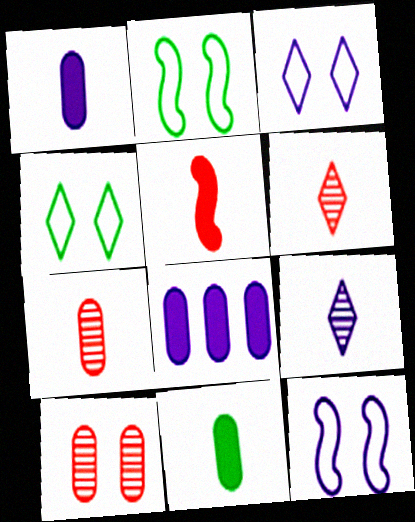[[2, 6, 8], 
[8, 9, 12]]